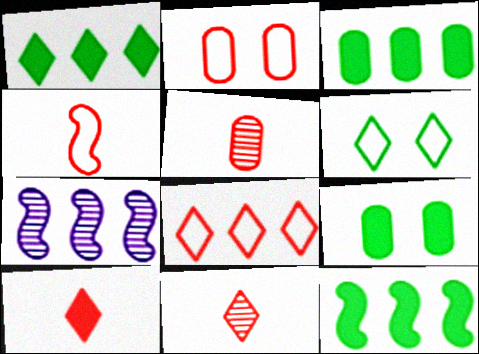[[1, 3, 12], 
[2, 4, 8], 
[3, 7, 8], 
[4, 5, 10]]